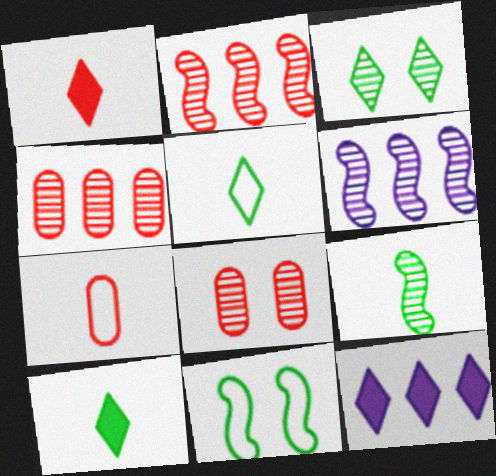[]